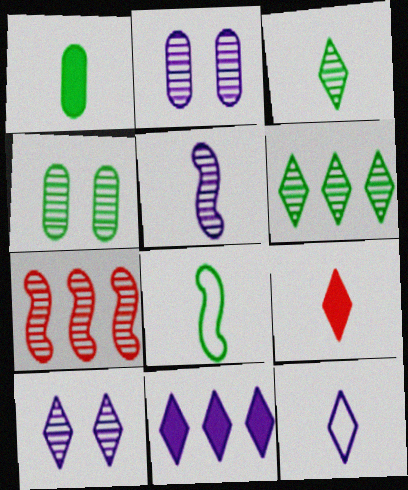[[1, 3, 8], 
[2, 3, 7], 
[3, 9, 12], 
[10, 11, 12]]